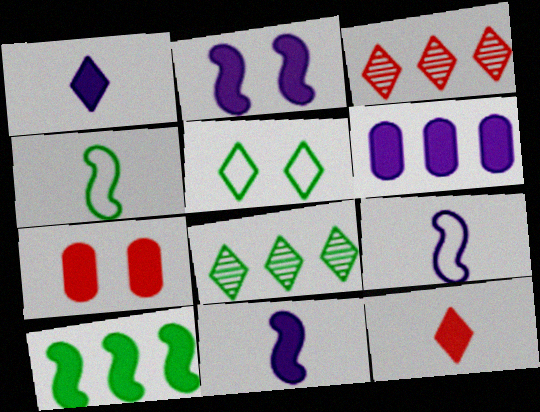[[1, 2, 6], 
[1, 3, 5], 
[1, 7, 10], 
[7, 8, 9]]